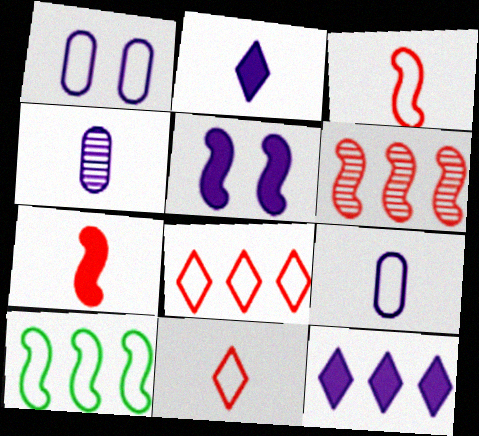[[1, 10, 11]]